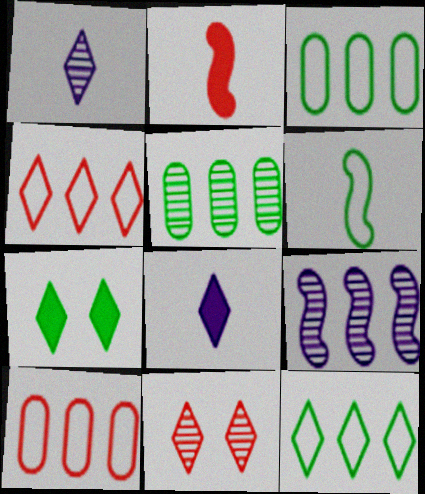[[1, 4, 7], 
[2, 10, 11], 
[5, 6, 7], 
[8, 11, 12]]